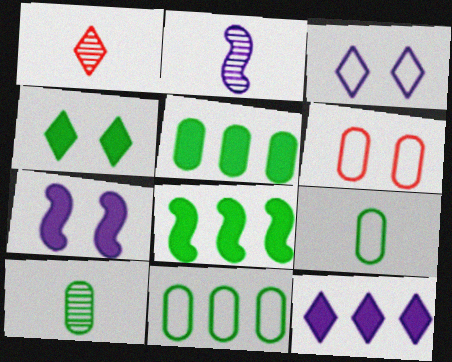[[1, 2, 10], 
[1, 7, 11]]